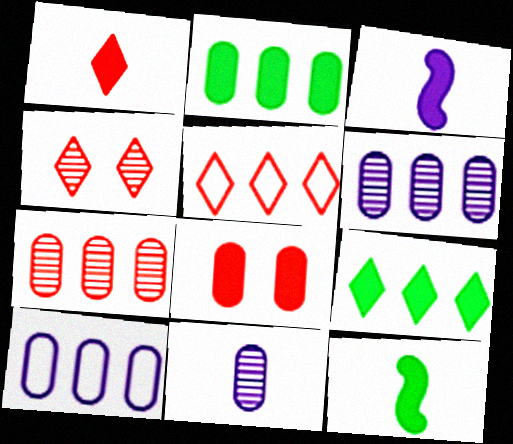[[1, 4, 5], 
[2, 7, 10], 
[3, 8, 9], 
[4, 10, 12]]